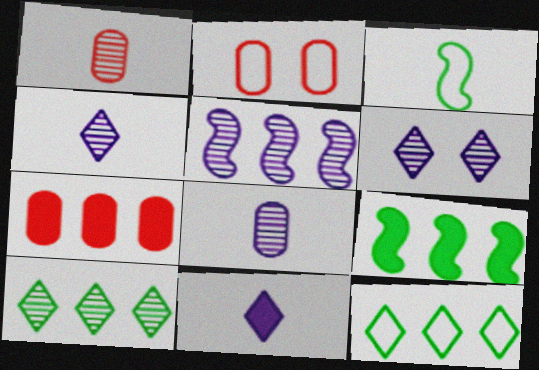[[1, 2, 7], 
[1, 3, 11], 
[2, 4, 9], 
[3, 6, 7], 
[5, 6, 8], 
[5, 7, 12]]